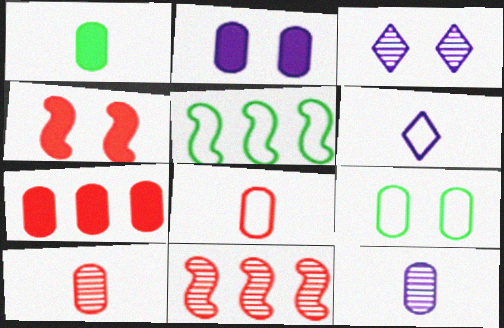[[1, 2, 7], 
[1, 8, 12], 
[3, 4, 9], 
[7, 9, 12]]